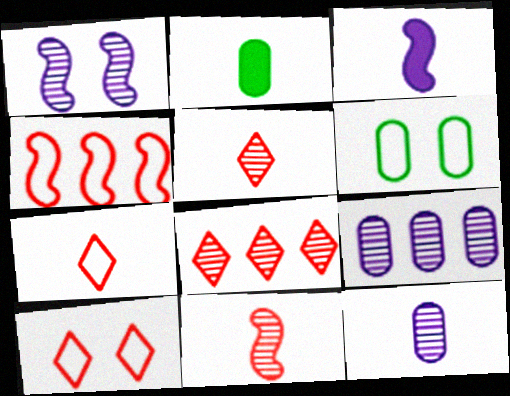[[3, 6, 8]]